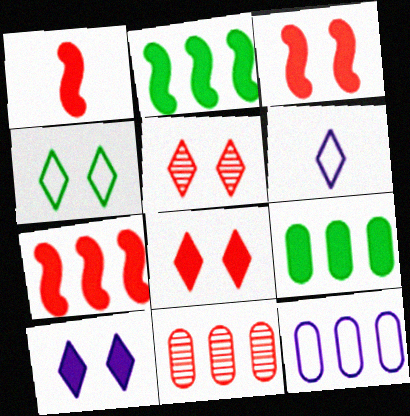[[1, 3, 7], 
[1, 9, 10], 
[4, 5, 10], 
[9, 11, 12]]